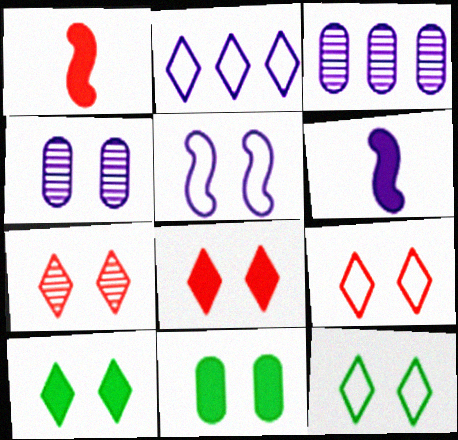[[1, 3, 12], 
[2, 4, 6], 
[5, 7, 11], 
[7, 8, 9]]